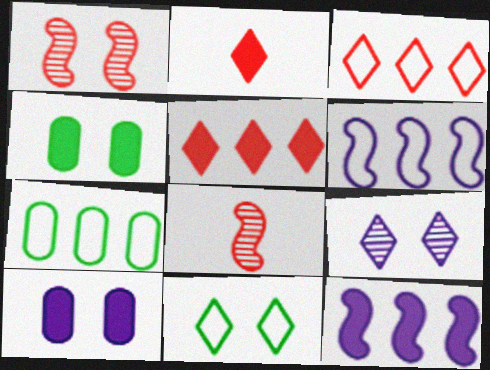[[1, 10, 11], 
[2, 4, 12], 
[3, 6, 7]]